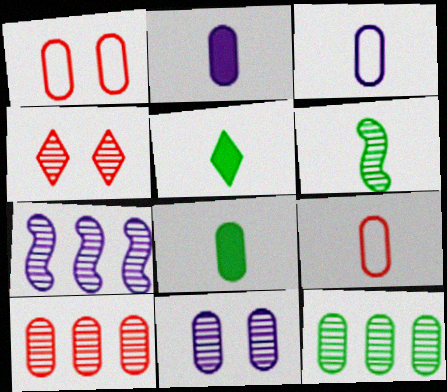[[1, 2, 12], 
[1, 5, 7]]